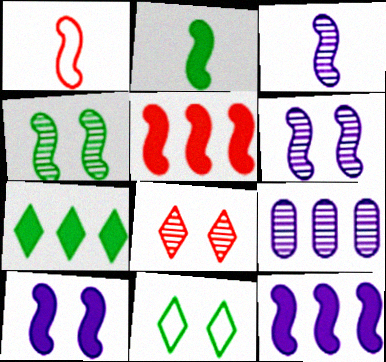[[1, 2, 3], 
[1, 4, 12], 
[2, 5, 10]]